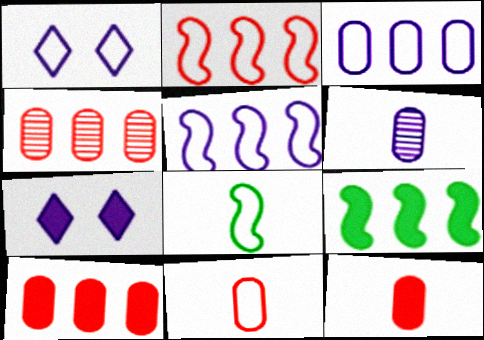[[4, 7, 8], 
[5, 6, 7], 
[7, 9, 12]]